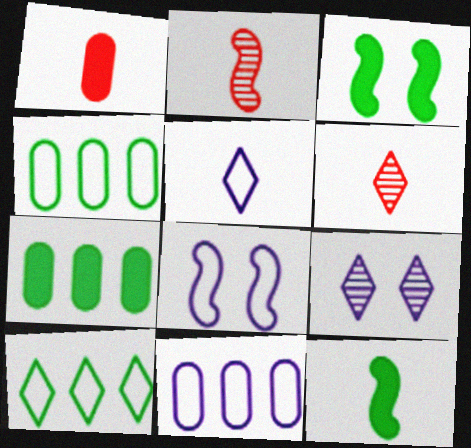[[3, 6, 11], 
[5, 8, 11], 
[6, 7, 8]]